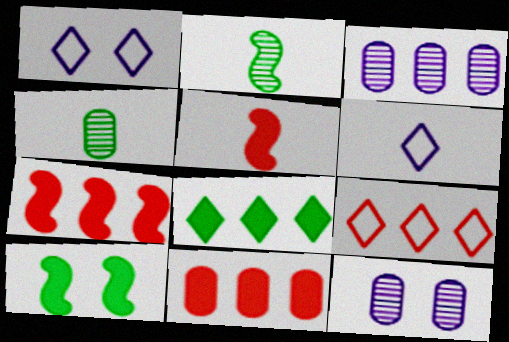[[1, 2, 11], 
[1, 4, 7], 
[4, 5, 6]]